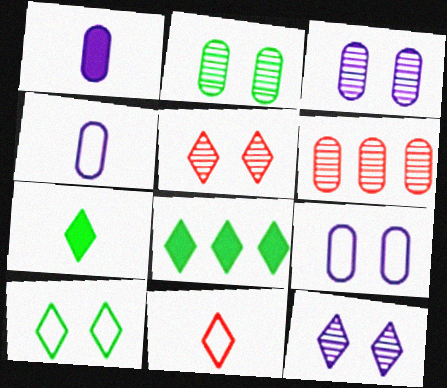[[8, 11, 12]]